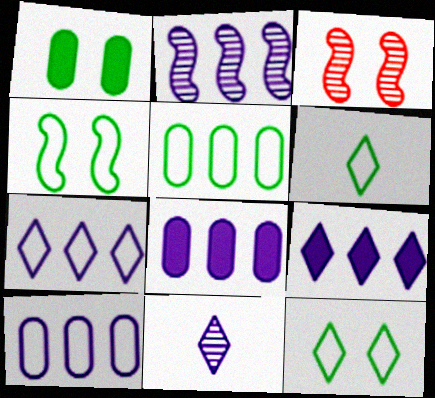[[2, 7, 8], 
[2, 9, 10], 
[3, 6, 8], 
[4, 5, 6]]